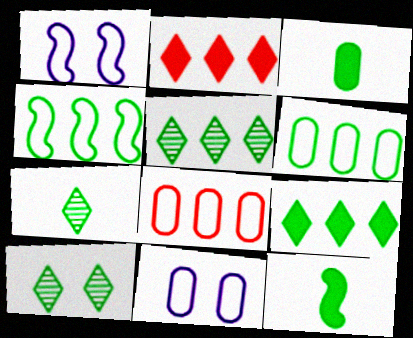[[3, 4, 10], 
[5, 7, 10], 
[6, 10, 12]]